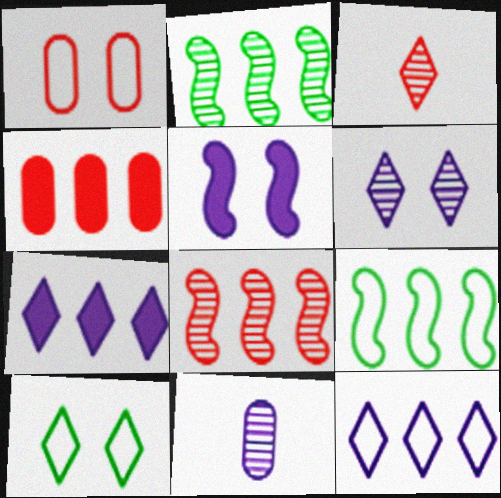[[2, 4, 12], 
[3, 7, 10], 
[5, 11, 12]]